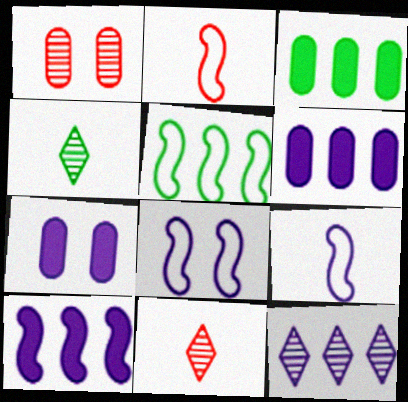[[2, 5, 8], 
[3, 8, 11], 
[5, 7, 11], 
[7, 9, 12]]